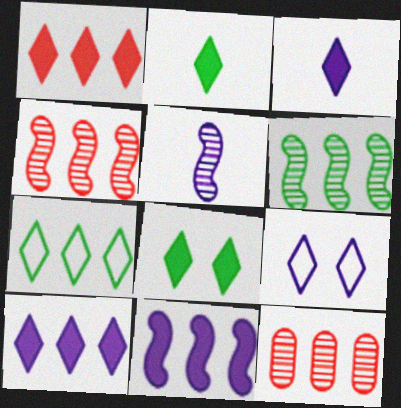[[1, 3, 8], 
[7, 11, 12]]